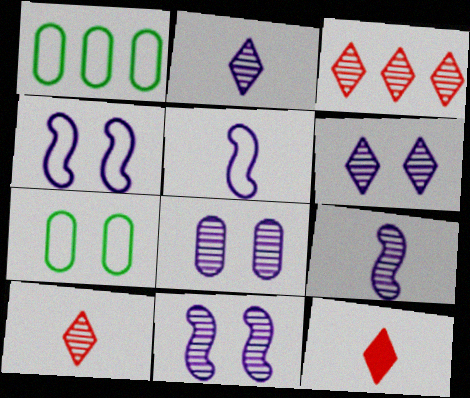[[1, 11, 12], 
[6, 8, 11]]